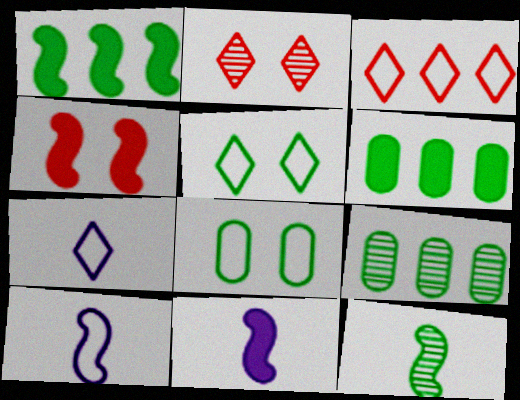[[1, 4, 11], 
[2, 6, 10], 
[3, 5, 7], 
[3, 8, 10], 
[4, 7, 9], 
[5, 6, 12]]